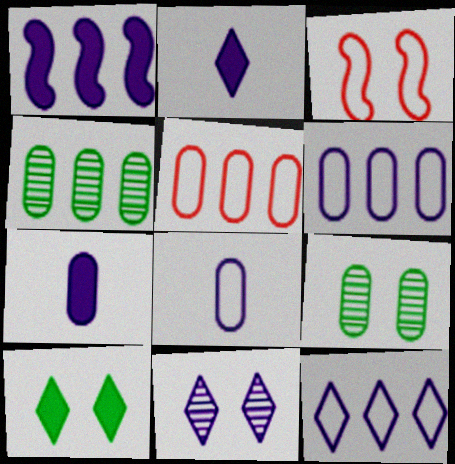[[1, 8, 11], 
[2, 3, 4], 
[2, 11, 12], 
[5, 7, 9]]